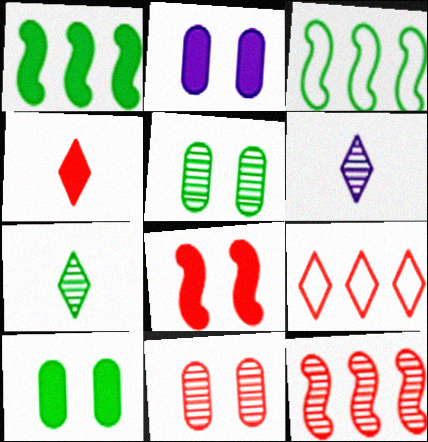[[1, 2, 4], 
[3, 7, 10], 
[5, 6, 12]]